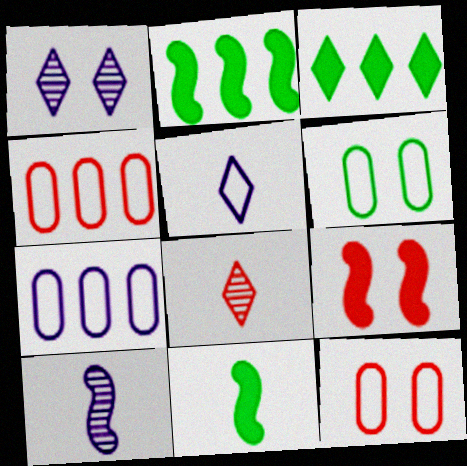[[1, 4, 11], 
[1, 6, 9], 
[3, 10, 12], 
[4, 8, 9]]